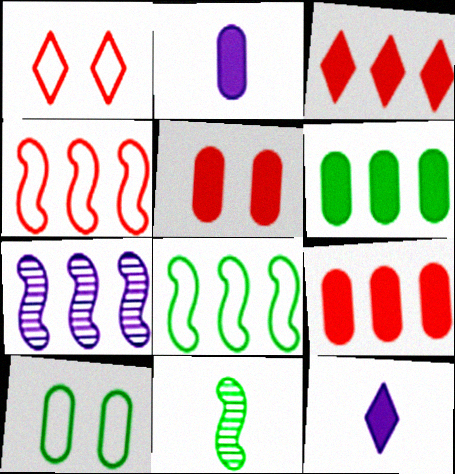[[2, 5, 6]]